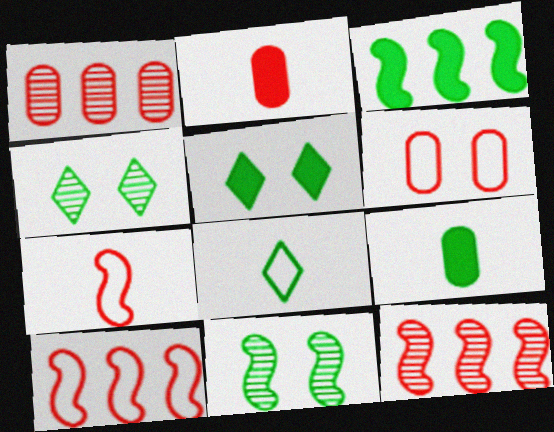[[1, 2, 6], 
[3, 5, 9]]